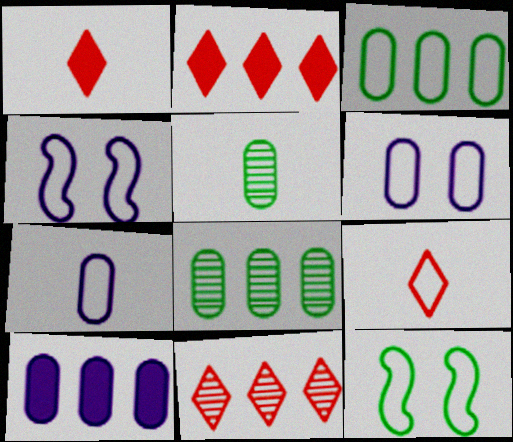[[1, 4, 8], 
[2, 4, 5], 
[3, 4, 9]]